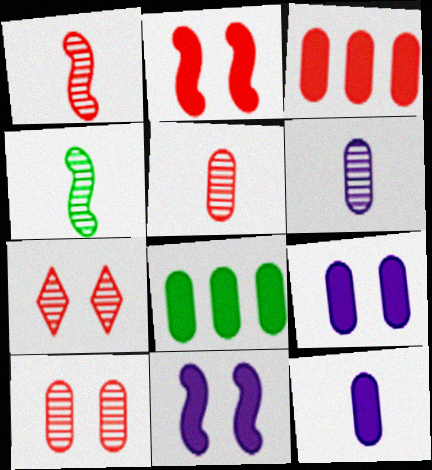[]